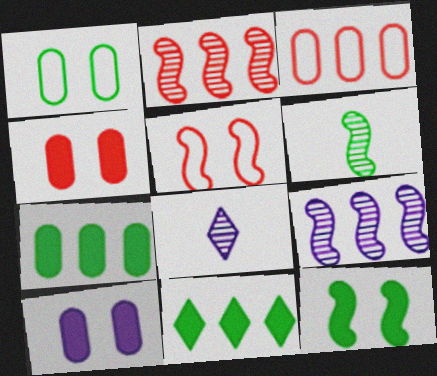[[1, 6, 11], 
[3, 8, 12], 
[3, 9, 11], 
[5, 7, 8]]